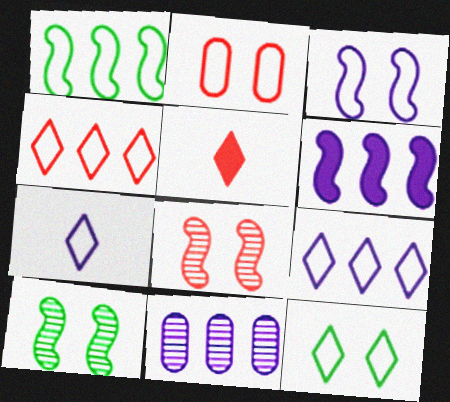[[1, 2, 7], 
[2, 3, 12], 
[4, 7, 12], 
[6, 9, 11]]